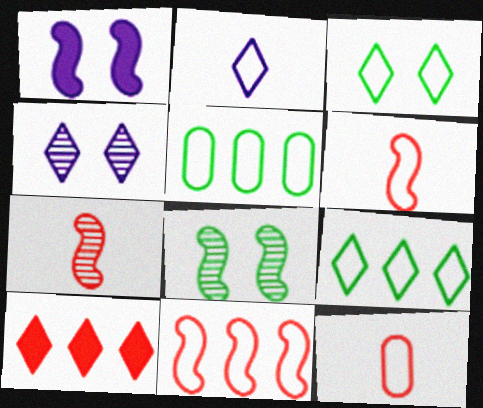[]